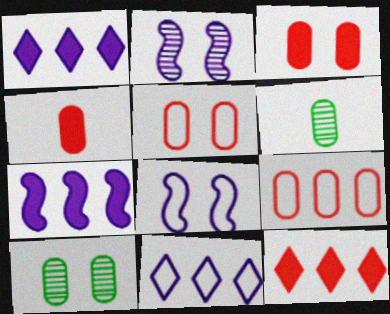[[6, 8, 12]]